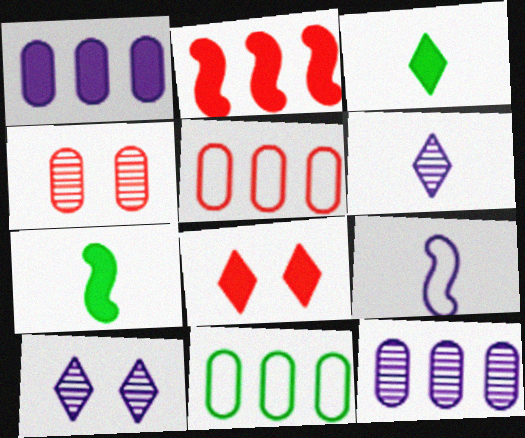[[1, 7, 8], 
[1, 9, 10], 
[5, 7, 10]]